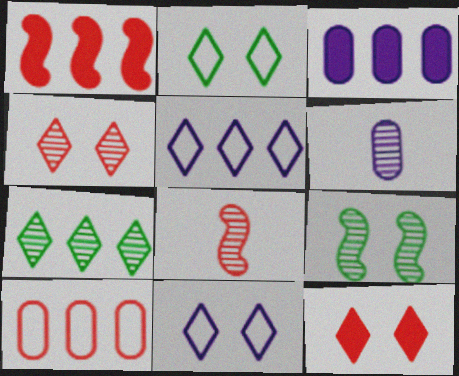[[1, 2, 6], 
[2, 3, 8], 
[8, 10, 12]]